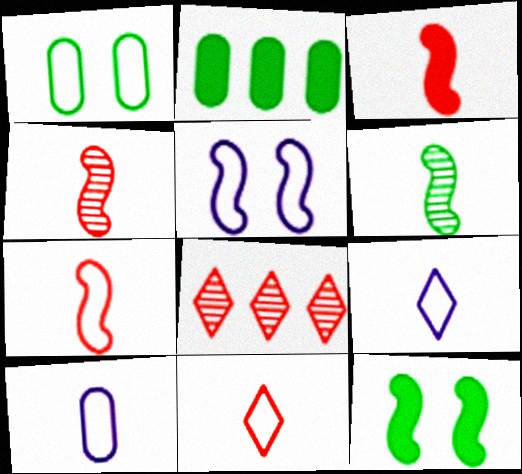[[3, 4, 7], 
[8, 10, 12]]